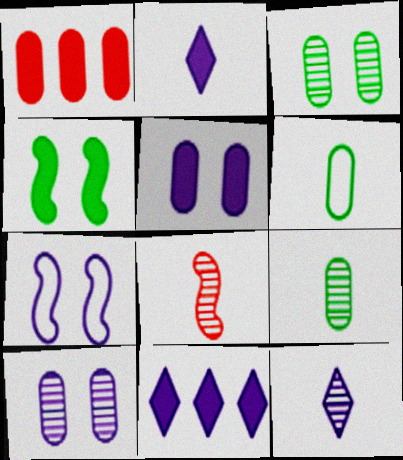[[1, 2, 4], 
[1, 6, 10], 
[2, 6, 8], 
[8, 9, 12]]